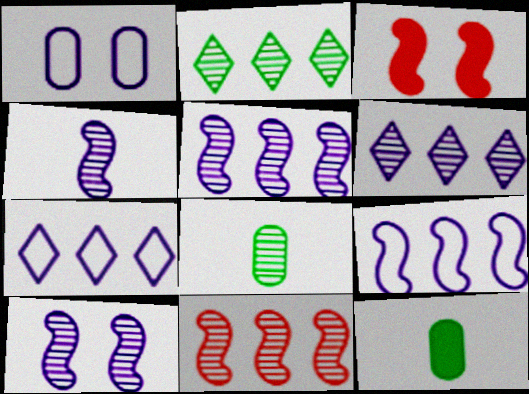[[3, 7, 8], 
[4, 5, 10]]